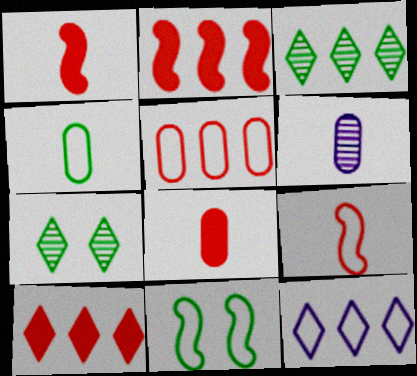[[3, 10, 12], 
[4, 6, 8], 
[6, 10, 11]]